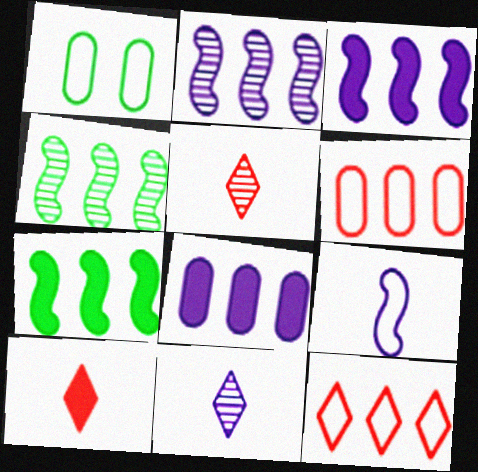[[1, 2, 10], 
[1, 3, 5], 
[1, 9, 12], 
[4, 8, 12]]